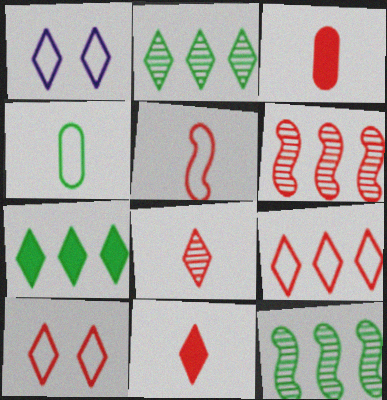[[1, 2, 11], 
[1, 3, 12], 
[1, 7, 8], 
[3, 5, 8], 
[3, 6, 10]]